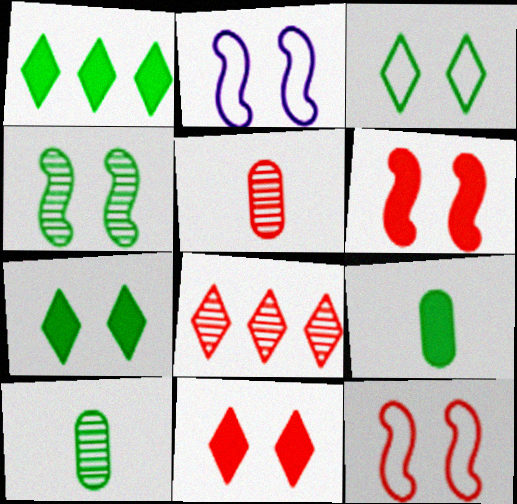[[1, 2, 5], 
[2, 4, 6], 
[2, 8, 9]]